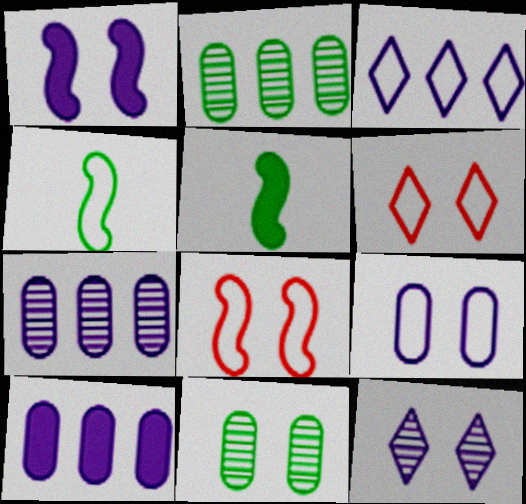[[1, 6, 11], 
[1, 9, 12], 
[5, 6, 7]]